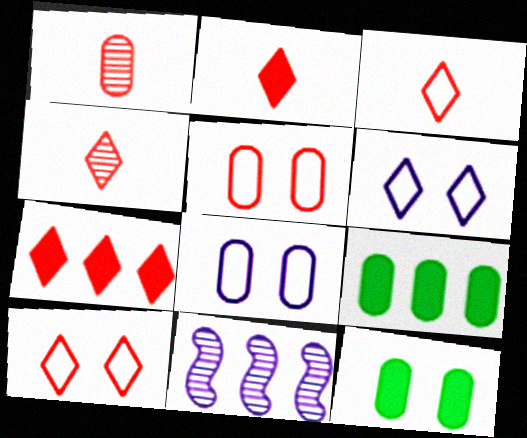[[1, 8, 9], 
[2, 3, 4], 
[3, 11, 12], 
[4, 7, 10]]